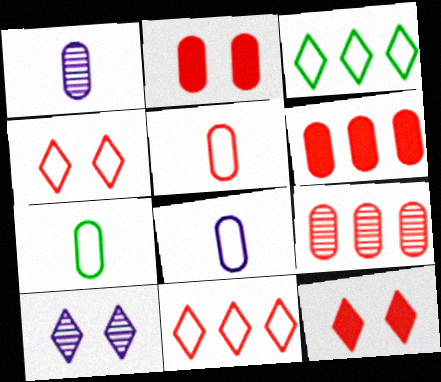[[2, 5, 9], 
[5, 7, 8]]